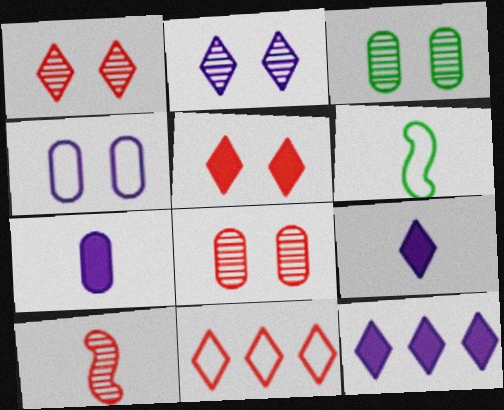[[4, 6, 11], 
[6, 8, 12]]